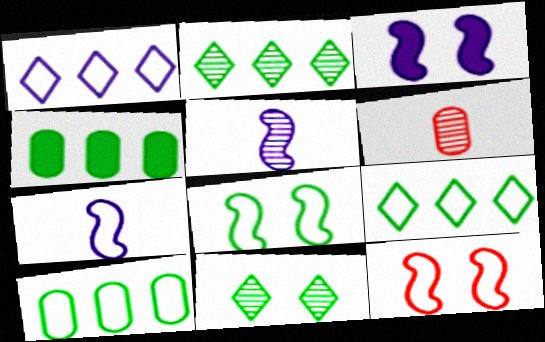[[3, 6, 9]]